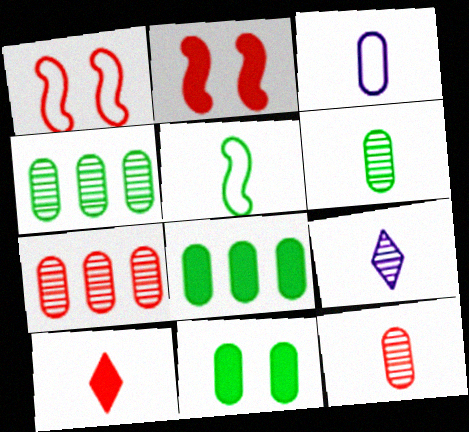[[1, 7, 10], 
[1, 8, 9], 
[3, 7, 11]]